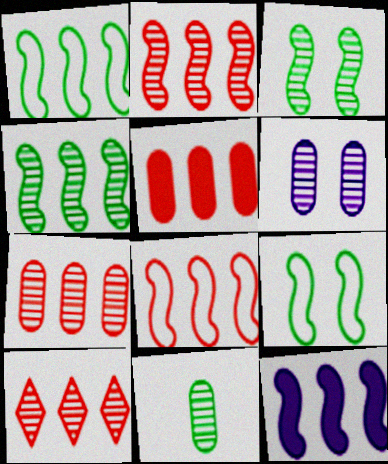[[1, 2, 12], 
[2, 7, 10], 
[4, 8, 12], 
[5, 8, 10], 
[6, 7, 11]]